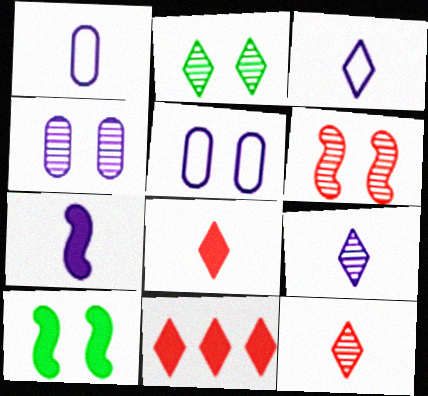[[1, 7, 9], 
[2, 3, 11], 
[2, 4, 6]]